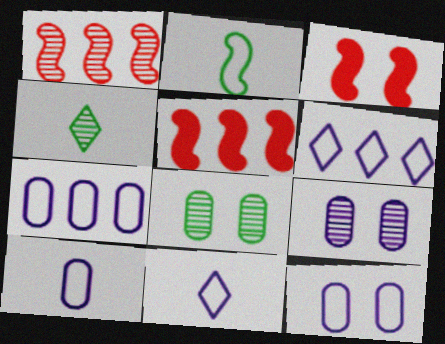[[1, 4, 9], 
[3, 4, 7], 
[4, 5, 12], 
[5, 8, 11], 
[7, 10, 12]]